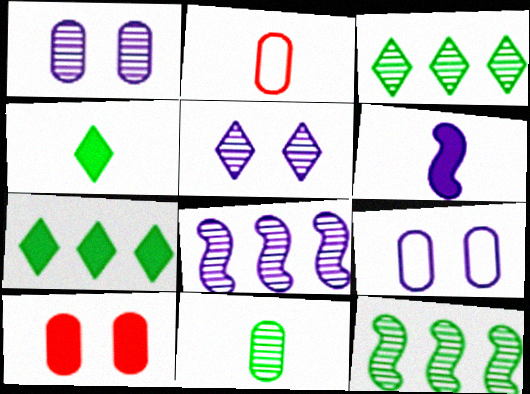[[6, 7, 10]]